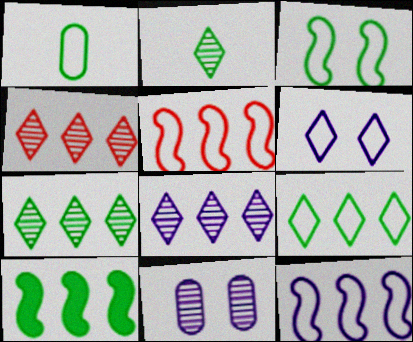[[1, 3, 9], 
[1, 5, 6], 
[4, 7, 8]]